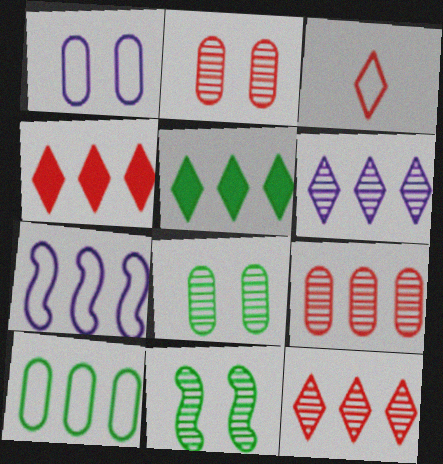[[5, 7, 9]]